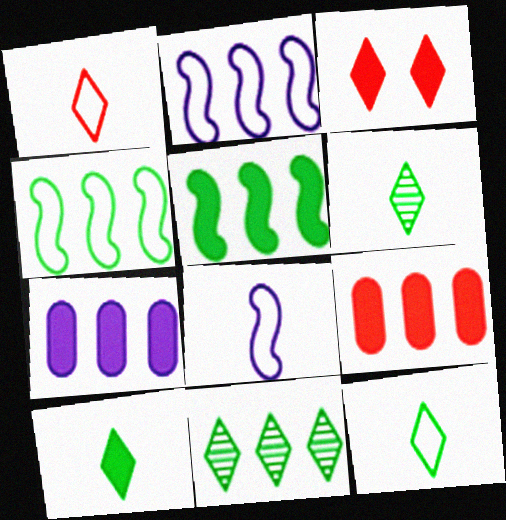[[2, 9, 11], 
[6, 10, 12]]